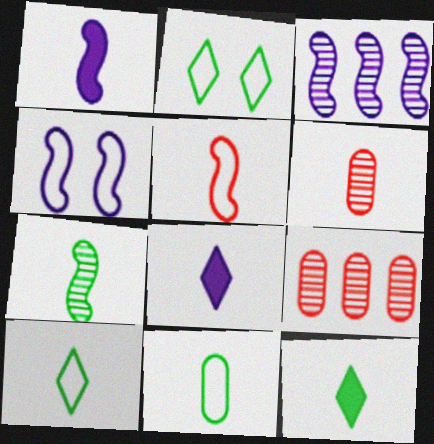[[1, 2, 9], 
[1, 3, 4], 
[1, 5, 7], 
[1, 6, 10], 
[4, 9, 12], 
[7, 11, 12]]